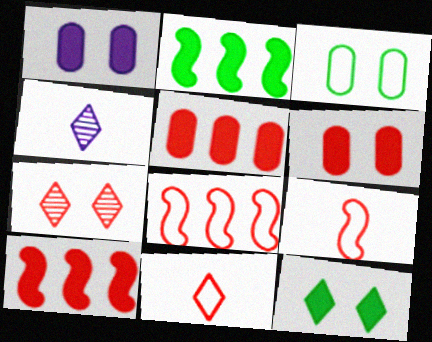[[3, 4, 10], 
[5, 7, 9]]